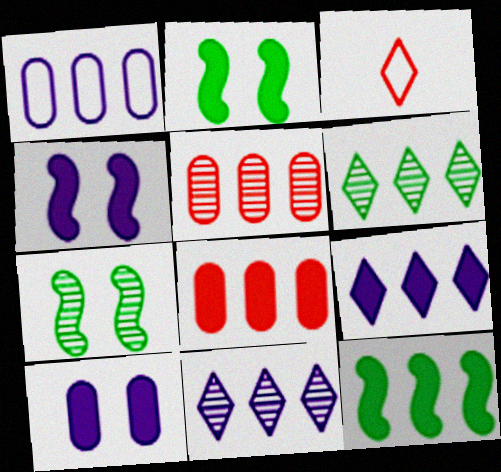[[8, 9, 12]]